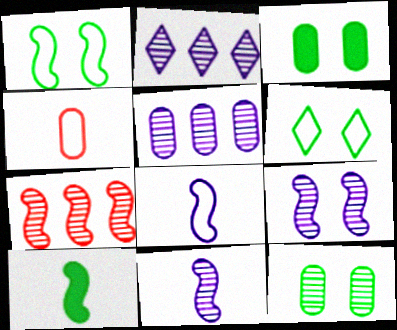[[3, 4, 5]]